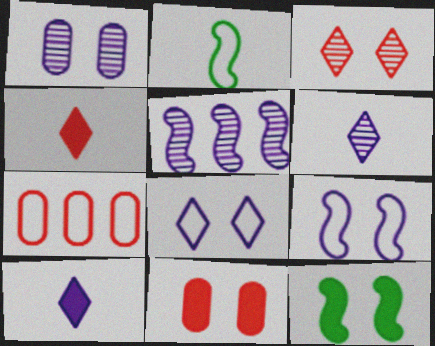[[1, 5, 6], 
[2, 7, 8], 
[6, 7, 12]]